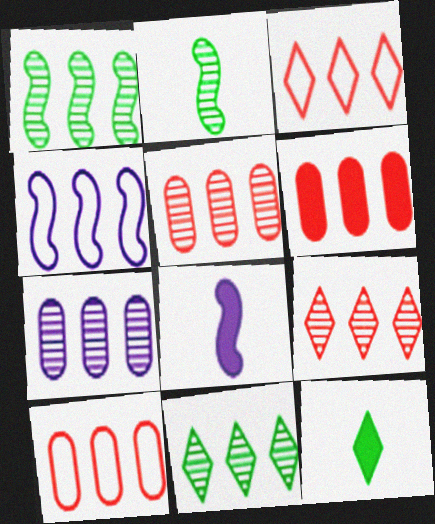[[1, 7, 9], 
[4, 6, 11], 
[5, 6, 10]]